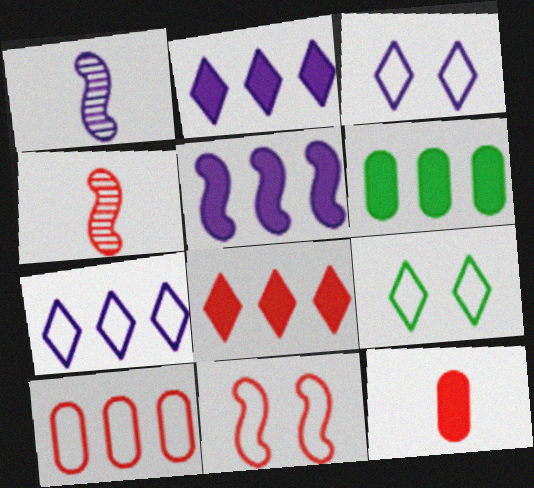[[3, 4, 6], 
[5, 6, 8]]